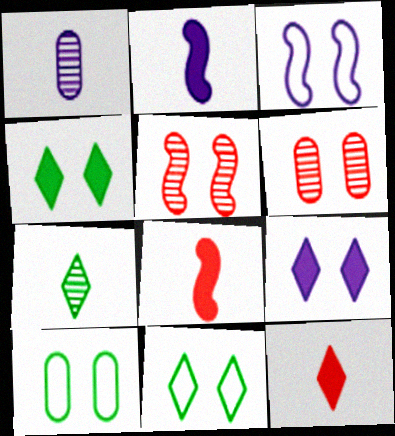[[3, 4, 6], 
[5, 9, 10]]